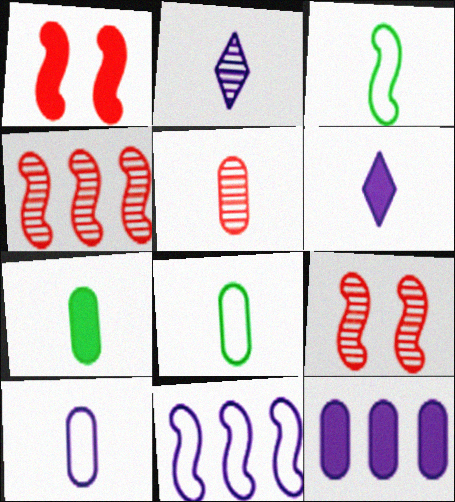[[3, 5, 6], 
[5, 7, 10]]